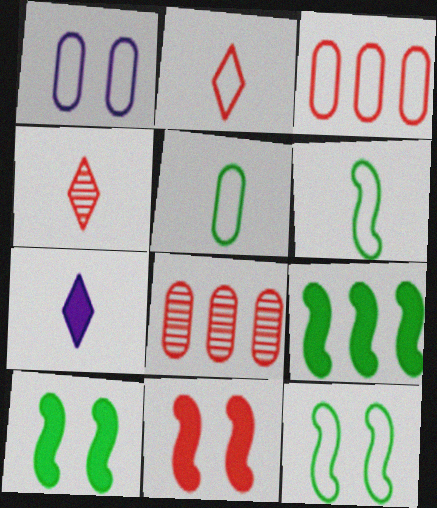[[1, 3, 5], 
[1, 4, 9], 
[2, 8, 11], 
[3, 4, 11], 
[7, 8, 12]]